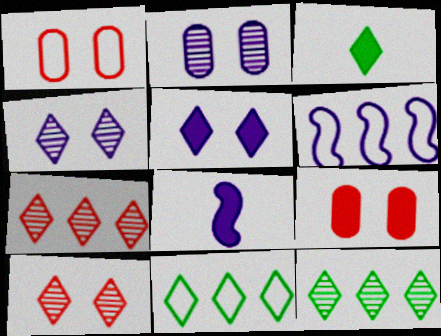[[1, 8, 12]]